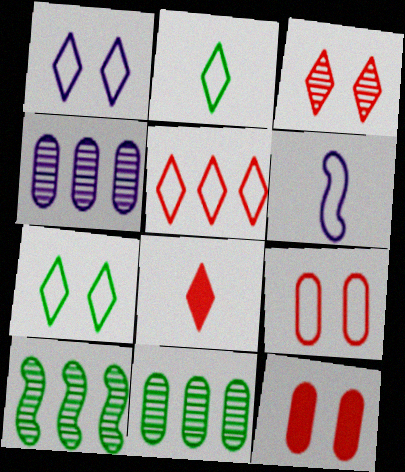[[1, 2, 5], 
[3, 5, 8]]